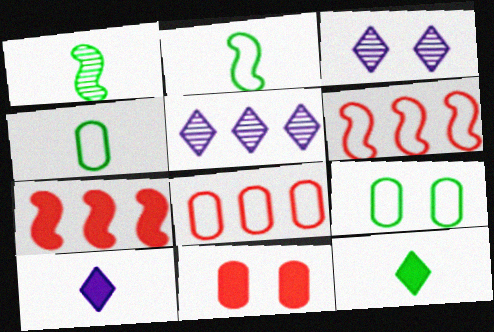[[1, 4, 12], 
[2, 5, 11], 
[3, 4, 7]]